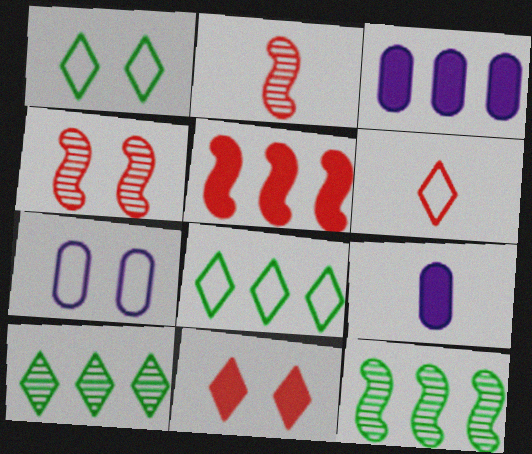[[1, 2, 3], 
[4, 8, 9]]